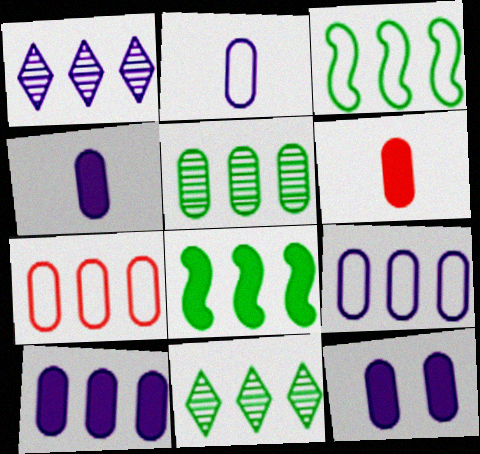[[1, 7, 8], 
[4, 10, 12], 
[5, 7, 10]]